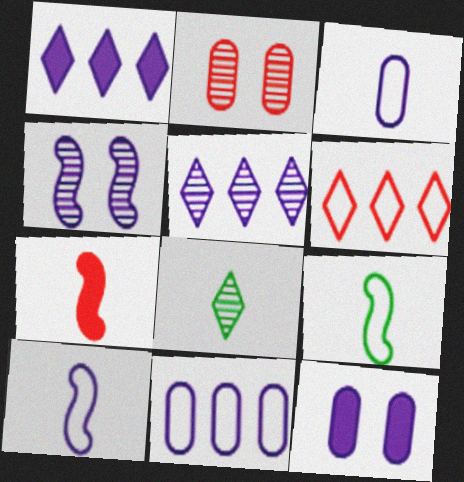[[1, 2, 9], 
[1, 3, 4], 
[2, 6, 7], 
[3, 7, 8], 
[5, 10, 12]]